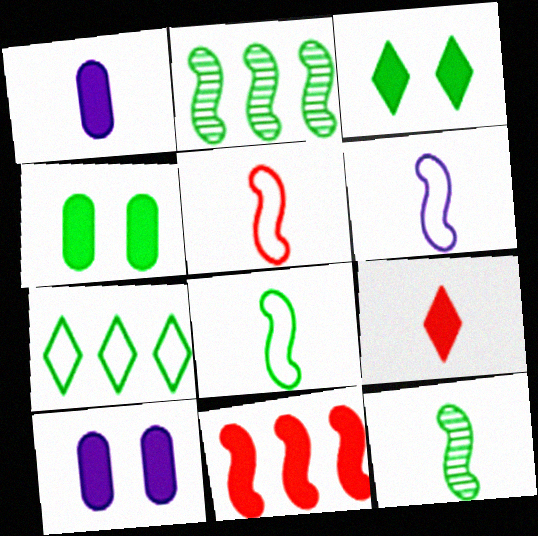[[1, 3, 11], 
[4, 7, 12], 
[5, 6, 8]]